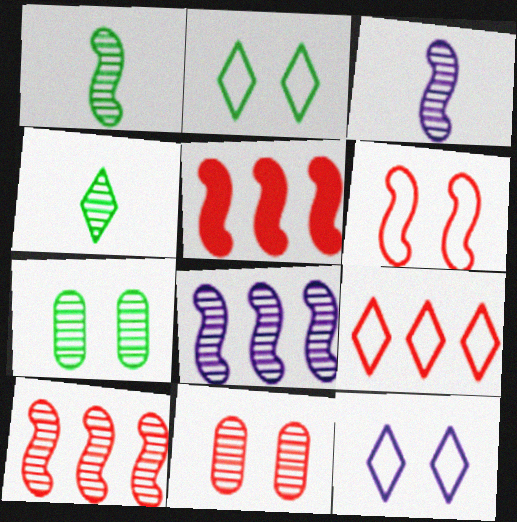[[4, 8, 11]]